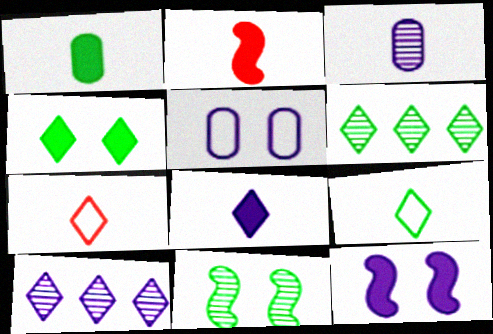[[1, 2, 8], 
[2, 3, 9], 
[2, 5, 6], 
[4, 6, 9], 
[4, 7, 10]]